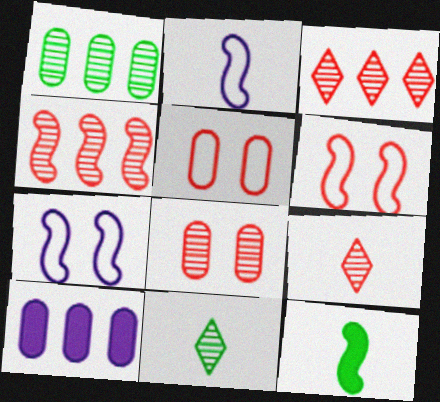[[4, 7, 12], 
[4, 8, 9], 
[6, 10, 11]]